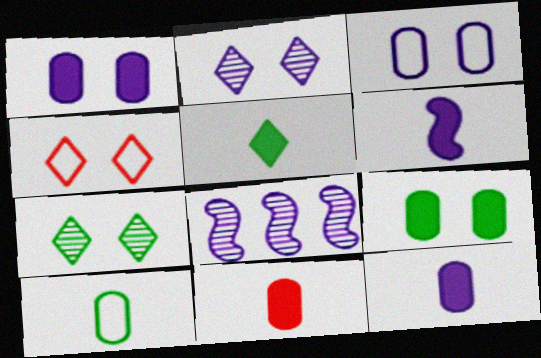[[5, 6, 11]]